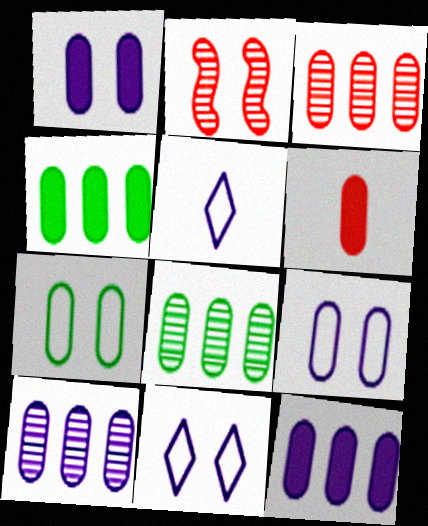[[1, 4, 6], 
[2, 4, 5], 
[3, 8, 10], 
[6, 7, 10], 
[6, 8, 9]]